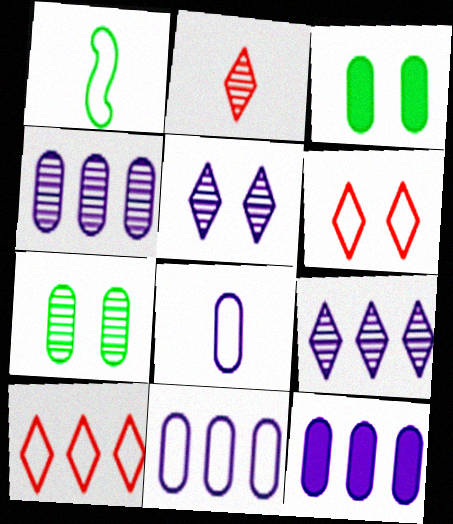[[1, 6, 11], 
[4, 11, 12]]